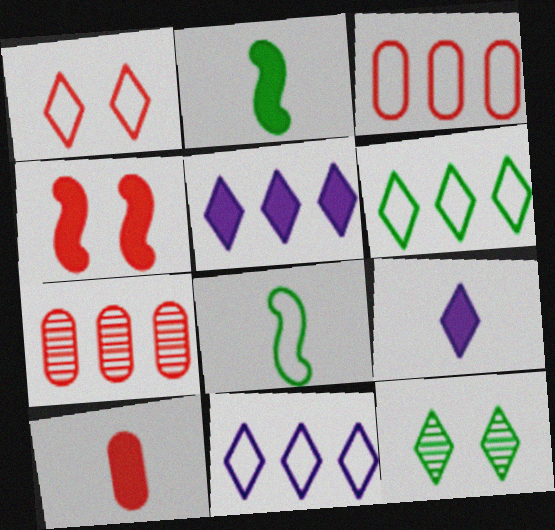[[2, 9, 10]]